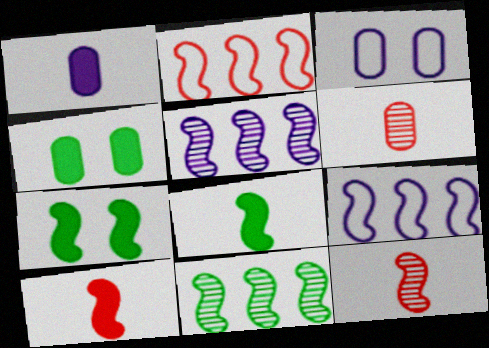[[7, 9, 12]]